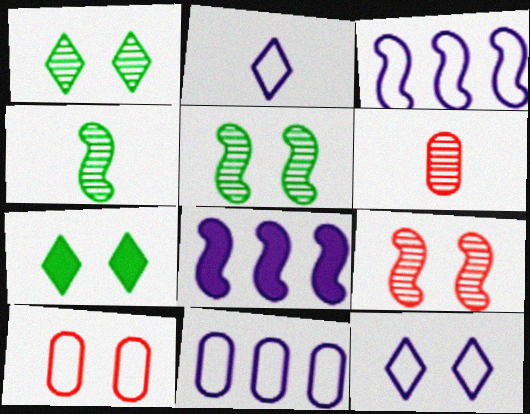[[3, 6, 7]]